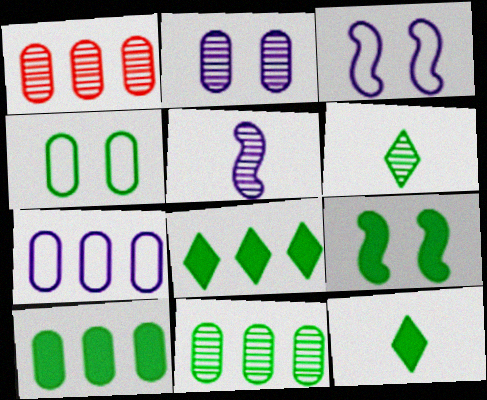[[1, 3, 12], 
[1, 7, 10], 
[9, 10, 12]]